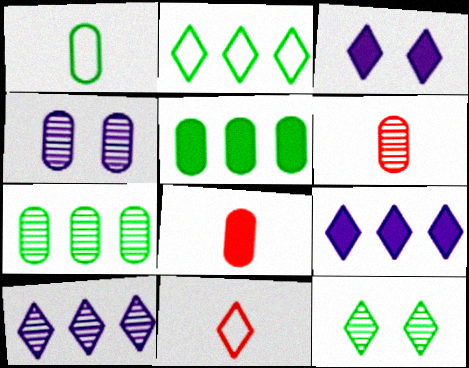[[4, 6, 7], 
[9, 11, 12]]